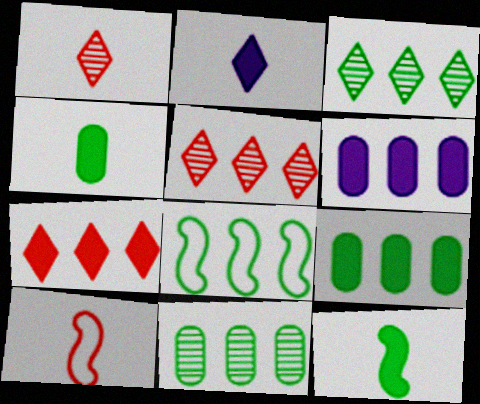[[3, 8, 9], 
[5, 6, 8]]